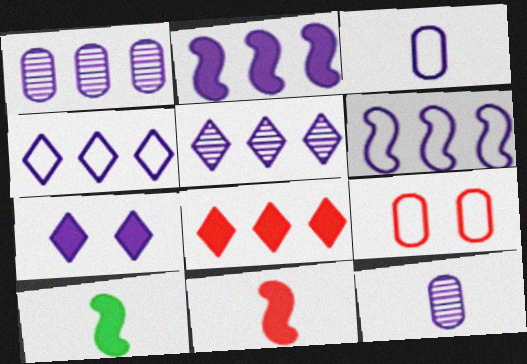[[1, 2, 4], 
[5, 9, 10], 
[6, 7, 12]]